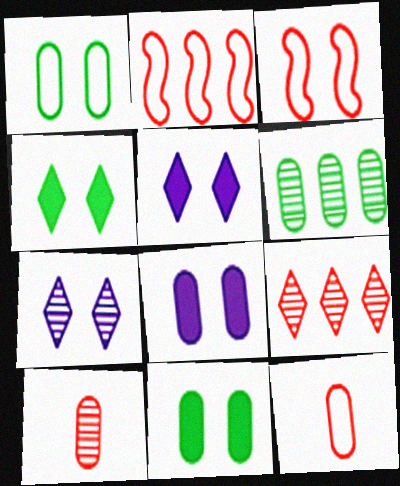[[3, 7, 11], 
[6, 8, 12]]